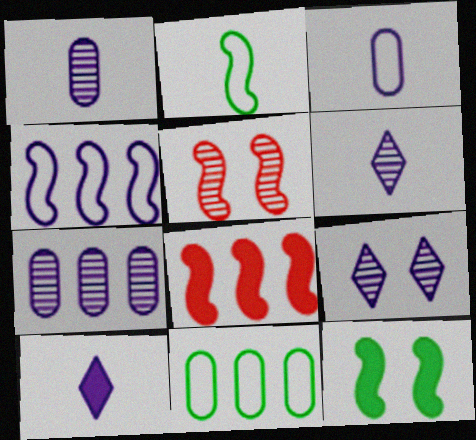[[5, 10, 11]]